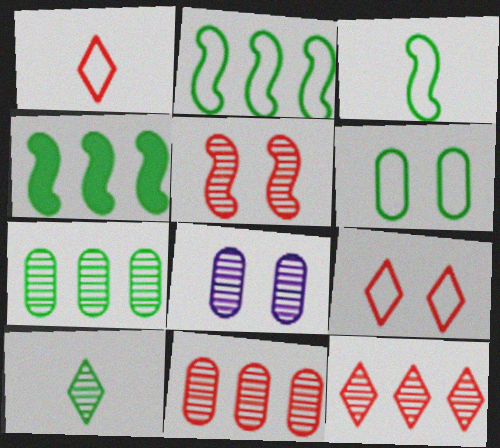[[1, 4, 8], 
[4, 6, 10]]